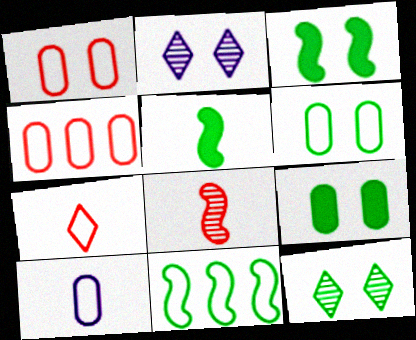[[1, 2, 3], 
[2, 4, 5], 
[3, 6, 12], 
[4, 6, 10]]